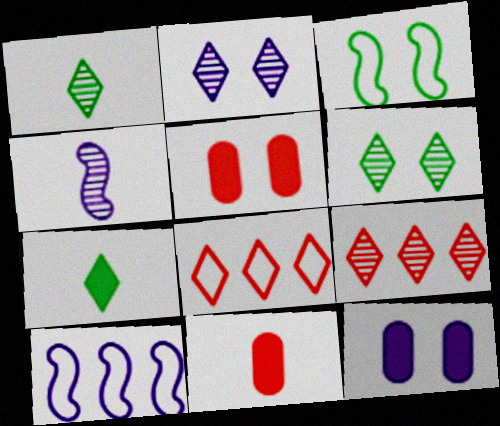[[1, 2, 9], 
[1, 5, 10], 
[2, 3, 5], 
[2, 7, 8], 
[6, 10, 11]]